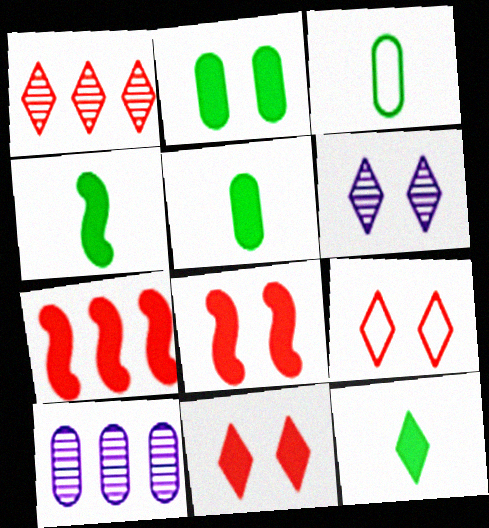[[3, 6, 7], 
[4, 5, 12], 
[4, 9, 10]]